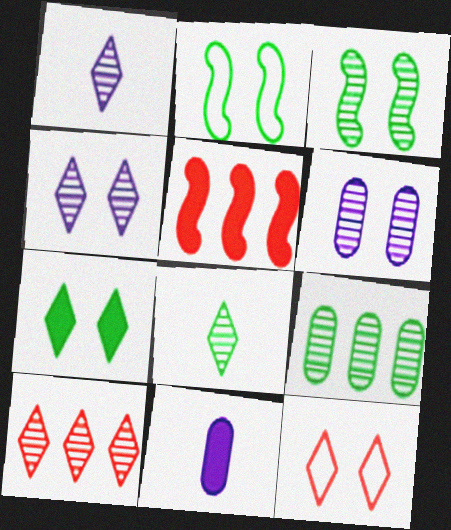[[2, 10, 11], 
[3, 8, 9], 
[4, 7, 12], 
[4, 8, 10], 
[5, 7, 11]]